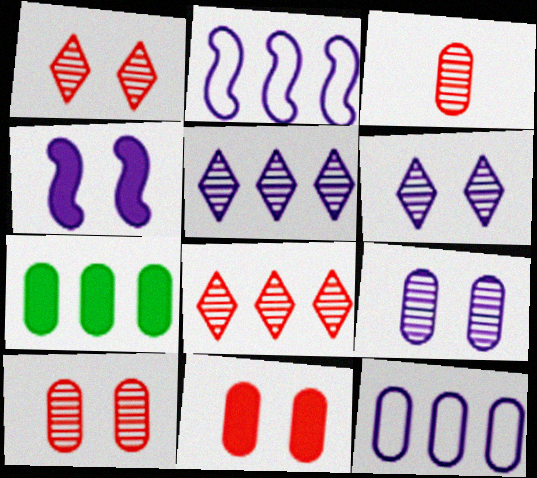[[2, 7, 8]]